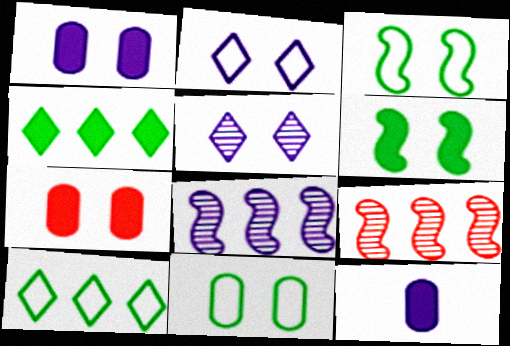[[2, 8, 12], 
[3, 5, 7]]